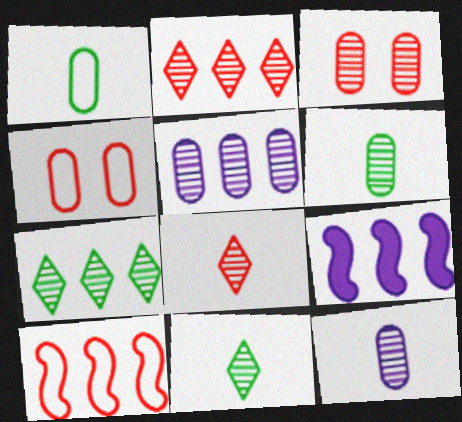[[3, 5, 6], 
[4, 9, 11]]